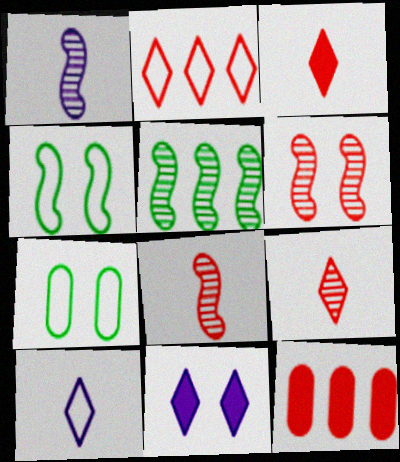[[1, 5, 6], 
[6, 7, 11]]